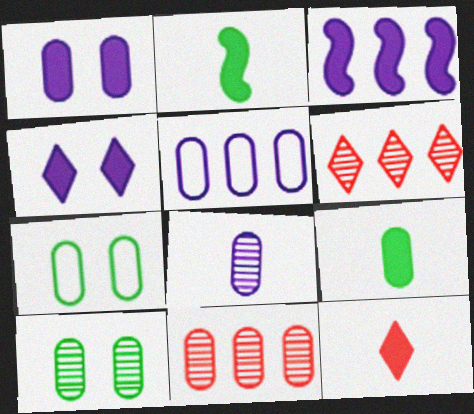[[1, 5, 8], 
[8, 10, 11]]